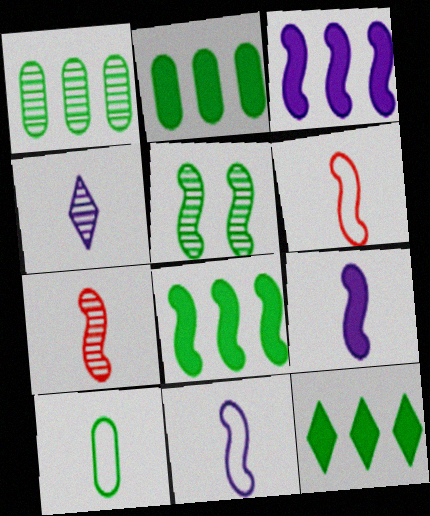[[2, 8, 12], 
[3, 5, 6], 
[5, 10, 12]]